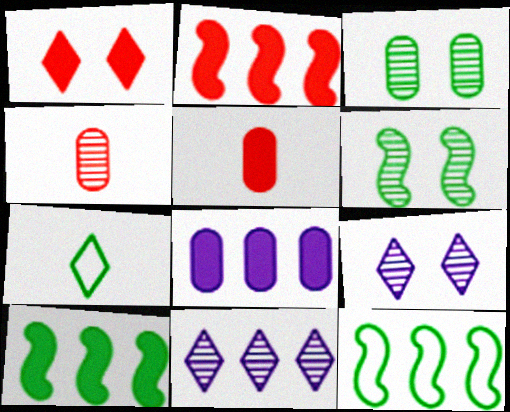[[1, 2, 5], 
[1, 7, 11], 
[3, 7, 10], 
[4, 6, 11], 
[5, 9, 12]]